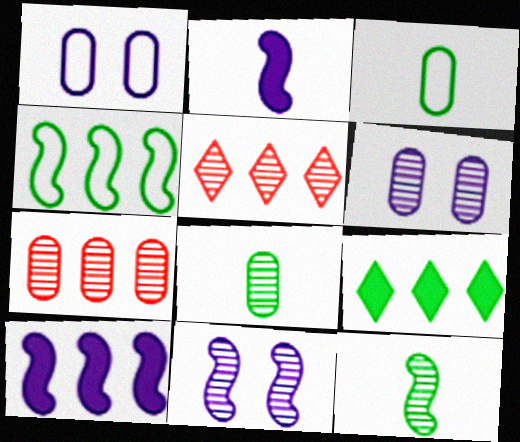[[5, 6, 12], 
[5, 8, 11], 
[6, 7, 8]]